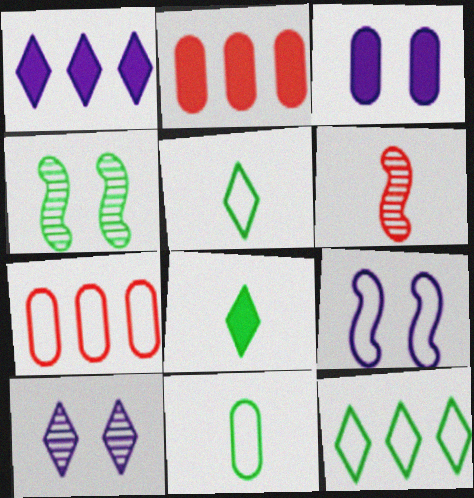[[3, 6, 12], 
[3, 9, 10], 
[5, 7, 9]]